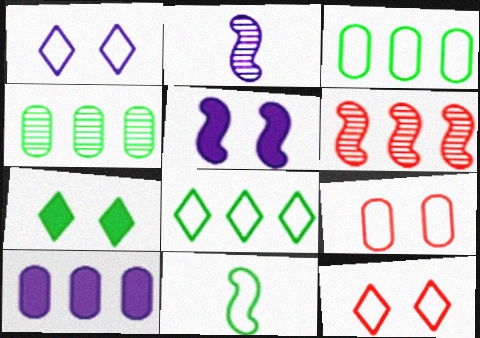[[1, 2, 10], 
[4, 7, 11], 
[5, 6, 11], 
[6, 8, 10]]